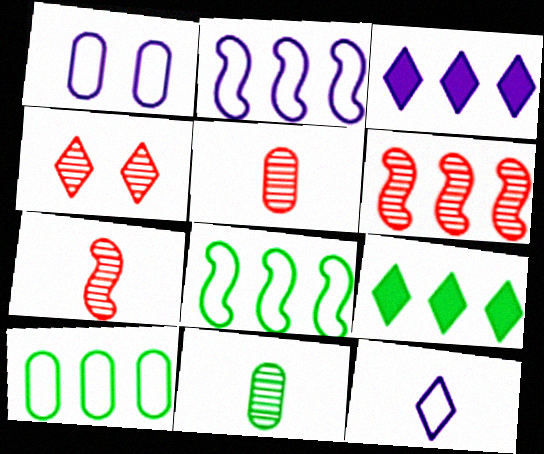[[1, 2, 12], 
[1, 7, 9], 
[3, 6, 10], 
[4, 5, 6], 
[4, 9, 12]]